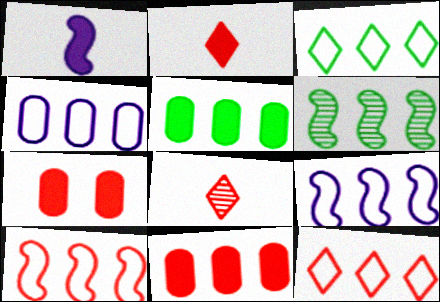[[3, 4, 10], 
[3, 5, 6], 
[7, 8, 10]]